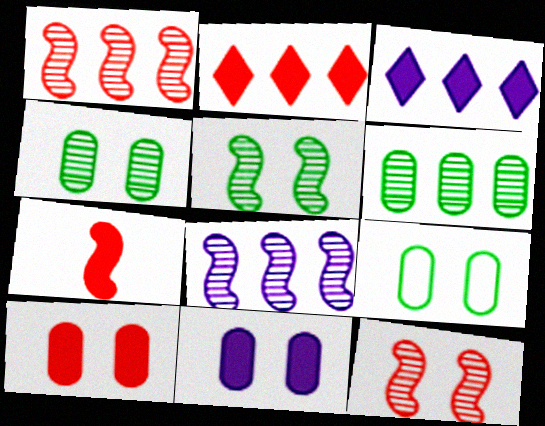[[2, 7, 10]]